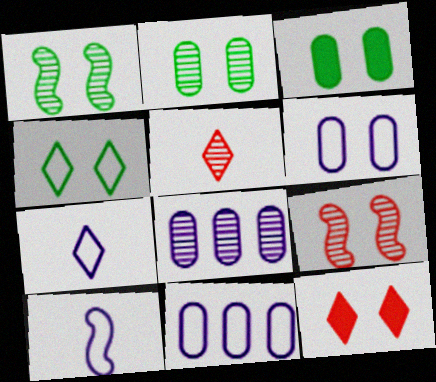[[1, 3, 4], 
[1, 5, 8], 
[1, 6, 12]]